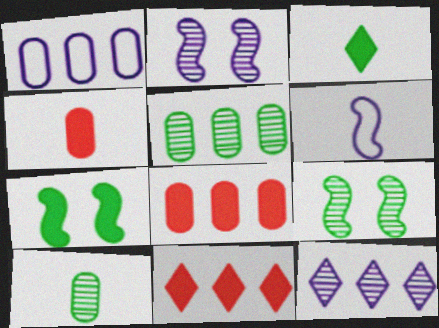[[1, 5, 8]]